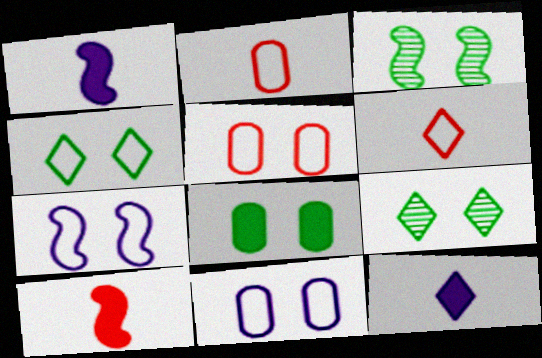[[3, 4, 8], 
[4, 5, 7]]